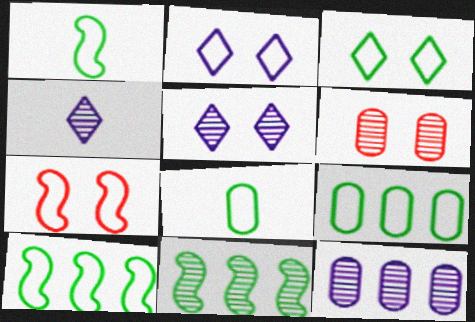[[1, 3, 9], 
[3, 8, 10], 
[4, 6, 11]]